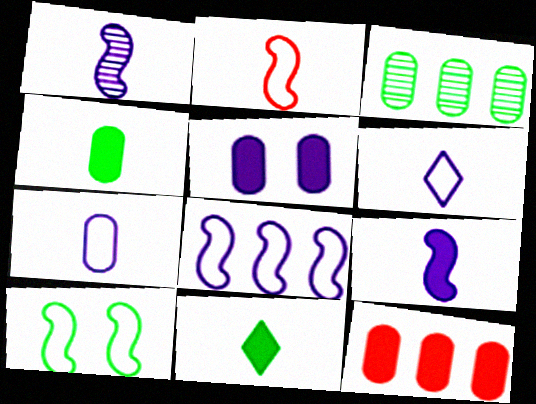[[2, 8, 10], 
[3, 10, 11], 
[4, 5, 12]]